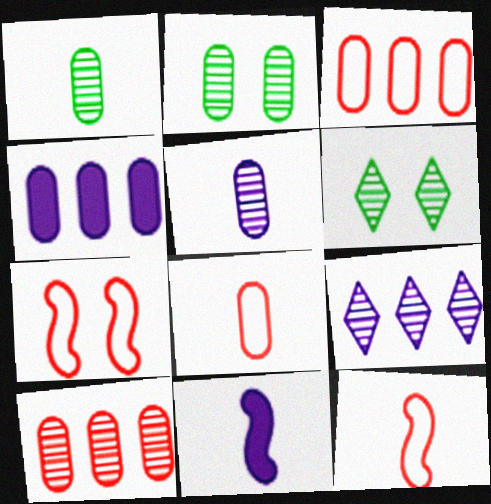[[2, 4, 8], 
[2, 5, 10], 
[3, 6, 11], 
[4, 6, 12]]